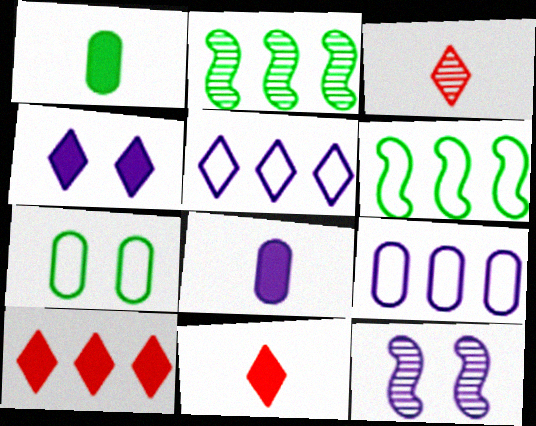[[2, 9, 10], 
[5, 8, 12]]